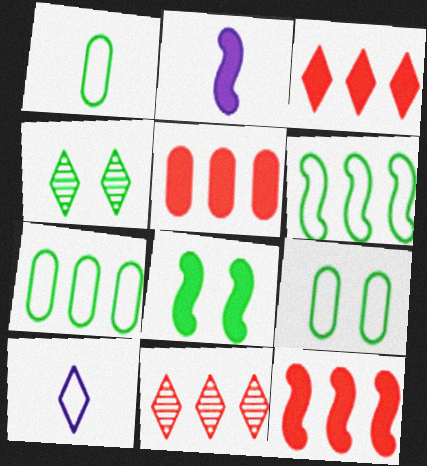[[1, 7, 9], 
[2, 8, 12], 
[2, 9, 11], 
[3, 4, 10], 
[3, 5, 12], 
[4, 8, 9]]